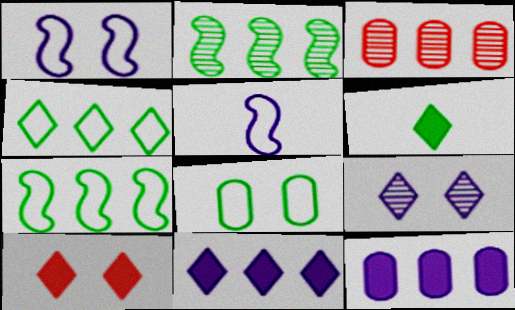[[1, 3, 6], 
[2, 6, 8], 
[3, 7, 11], 
[5, 9, 12], 
[6, 10, 11]]